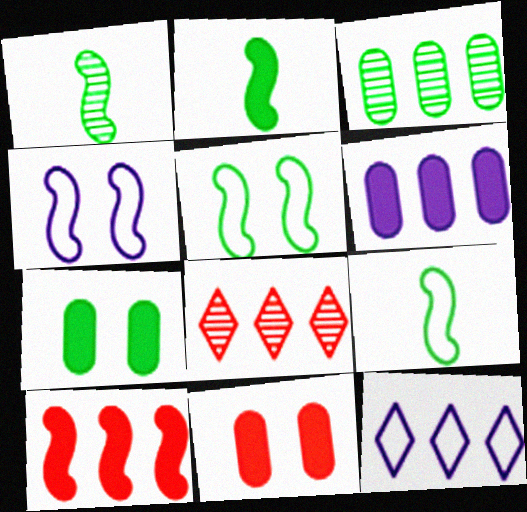[[1, 2, 9], 
[1, 4, 10], 
[1, 11, 12], 
[3, 10, 12]]